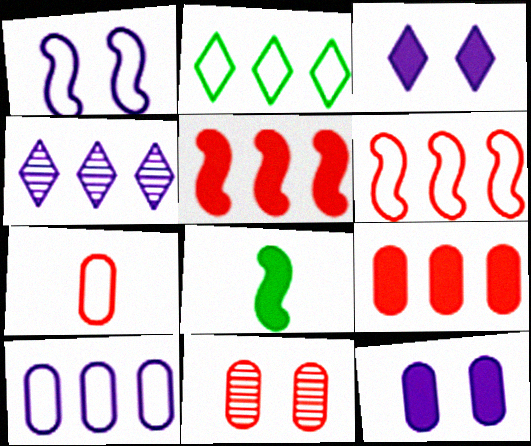[[1, 2, 7], 
[2, 6, 10], 
[3, 8, 9], 
[7, 9, 11]]